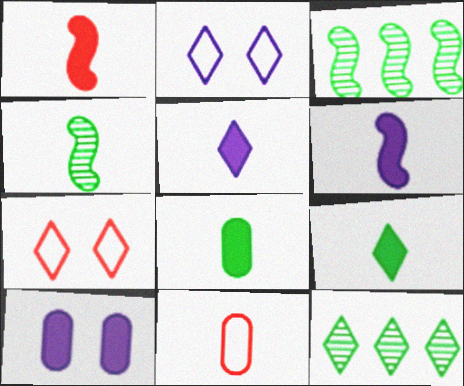[[1, 5, 8], 
[4, 5, 11], 
[5, 7, 12]]